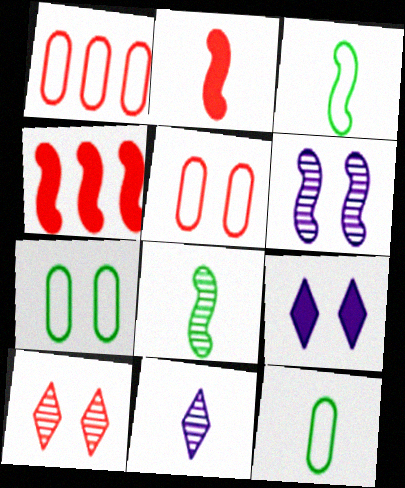[[1, 2, 10], 
[1, 8, 9], 
[2, 11, 12], 
[3, 4, 6], 
[4, 7, 11]]